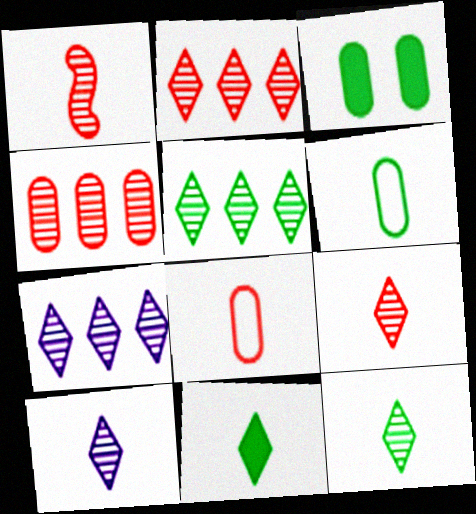[[2, 5, 7], 
[9, 10, 12]]